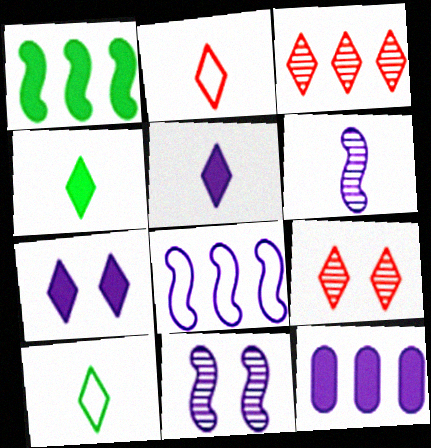[[3, 7, 10]]